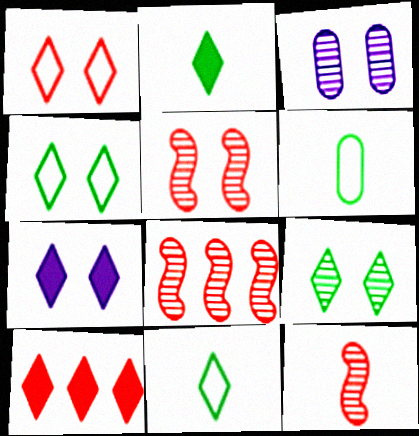[[1, 7, 9], 
[2, 7, 10], 
[3, 5, 9], 
[5, 8, 12], 
[6, 7, 8]]